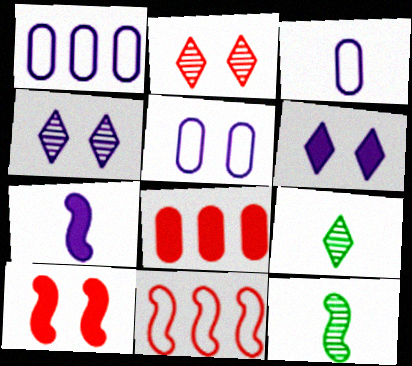[[1, 3, 5], 
[1, 4, 7], 
[1, 9, 10]]